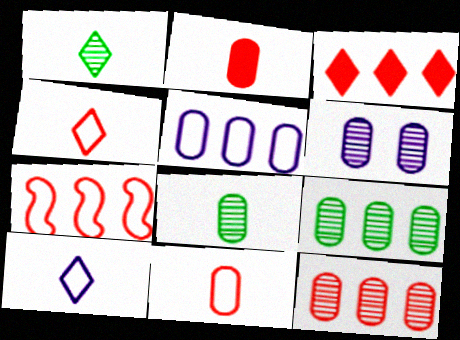[[3, 7, 12], 
[6, 8, 12]]